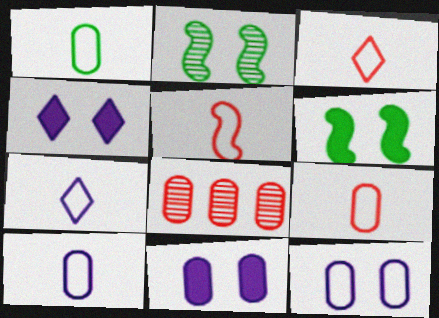[[1, 5, 7], 
[1, 8, 11], 
[1, 9, 10], 
[3, 5, 9], 
[6, 7, 8]]